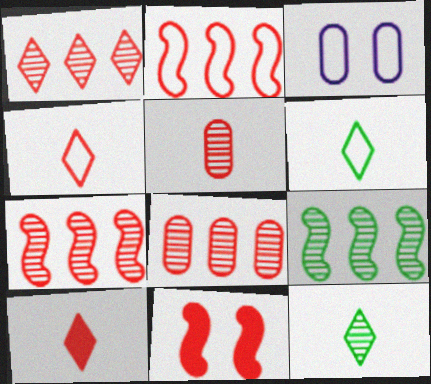[[1, 7, 8], 
[2, 3, 6], 
[3, 9, 10], 
[4, 8, 11]]